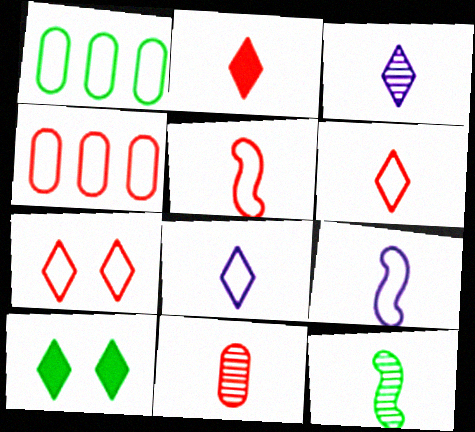[[1, 7, 9], 
[1, 10, 12], 
[2, 5, 11], 
[3, 11, 12], 
[4, 5, 7]]